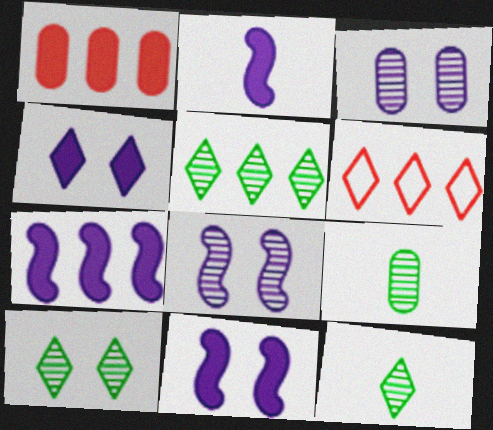[[2, 7, 11], 
[4, 6, 12], 
[5, 10, 12], 
[6, 9, 11]]